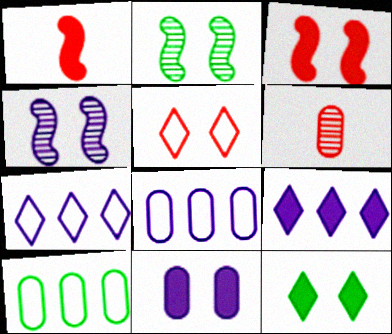[[2, 5, 11], 
[3, 11, 12], 
[6, 10, 11]]